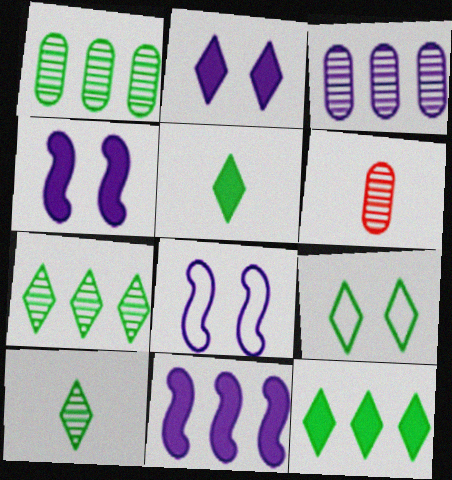[[5, 7, 9], 
[6, 8, 12], 
[6, 9, 11], 
[9, 10, 12]]